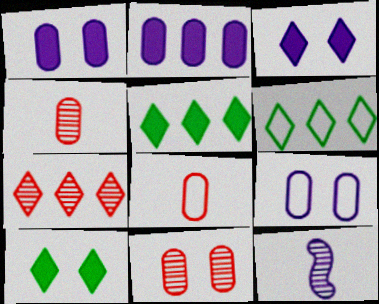[]